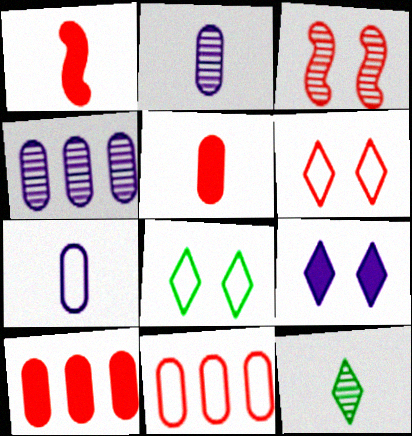[[1, 4, 8], 
[1, 7, 12], 
[3, 4, 12]]